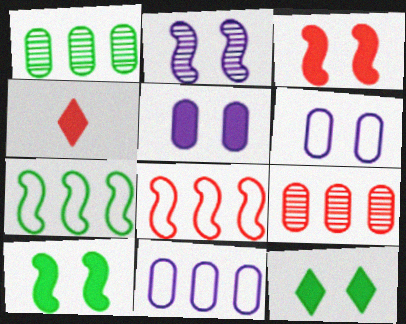[[3, 5, 12]]